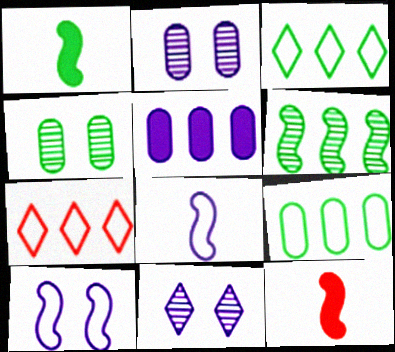[[1, 2, 7], 
[1, 3, 4], 
[2, 3, 12], 
[5, 6, 7], 
[5, 8, 11], 
[6, 10, 12], 
[9, 11, 12]]